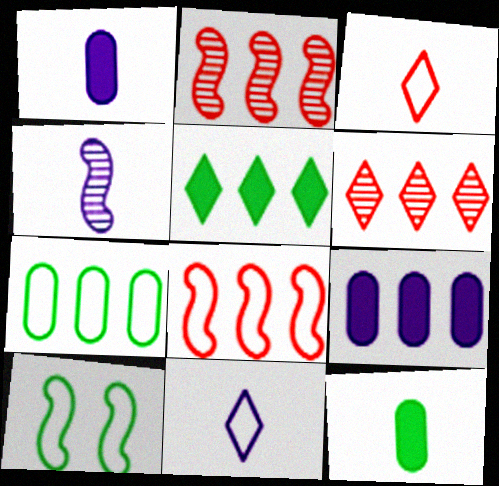[[1, 4, 11], 
[1, 6, 10], 
[3, 4, 12]]